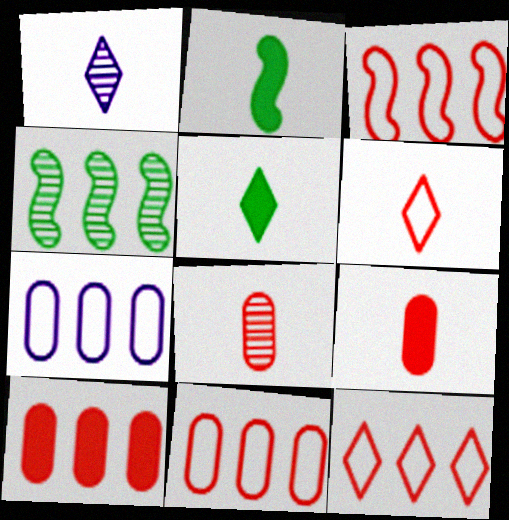[[1, 5, 6], 
[3, 11, 12]]